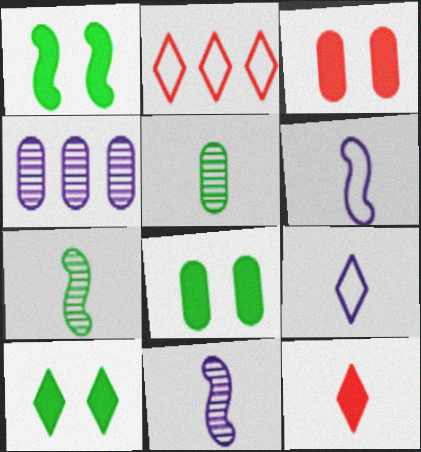[[1, 8, 10], 
[2, 8, 11], 
[5, 6, 12]]